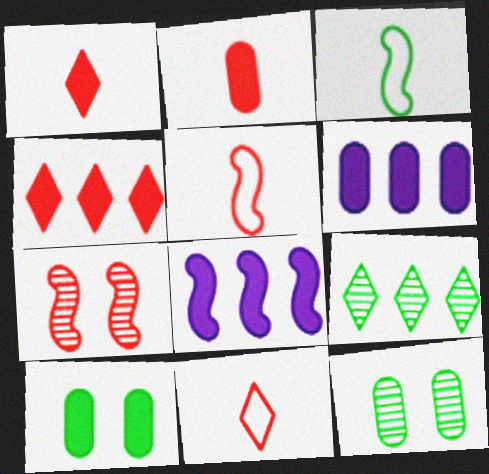[[1, 8, 10], 
[2, 6, 10], 
[3, 7, 8], 
[3, 9, 10], 
[8, 11, 12]]